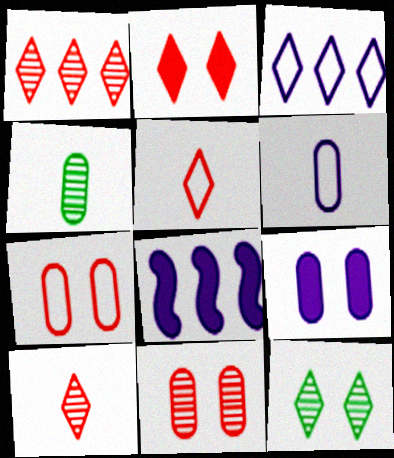[[1, 2, 5]]